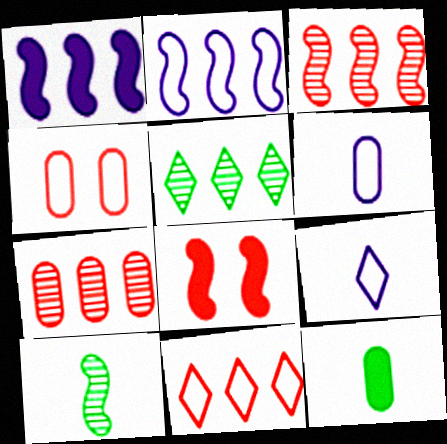[[2, 8, 10], 
[5, 6, 8]]